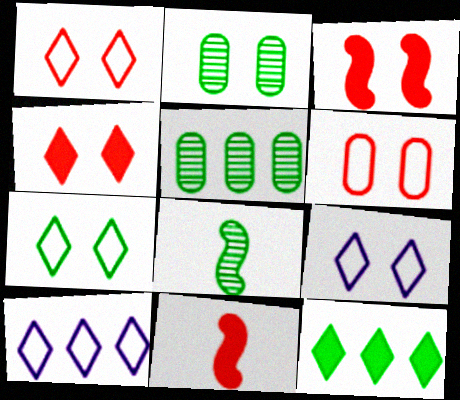[[1, 7, 9], 
[2, 3, 9], 
[2, 10, 11], 
[5, 9, 11]]